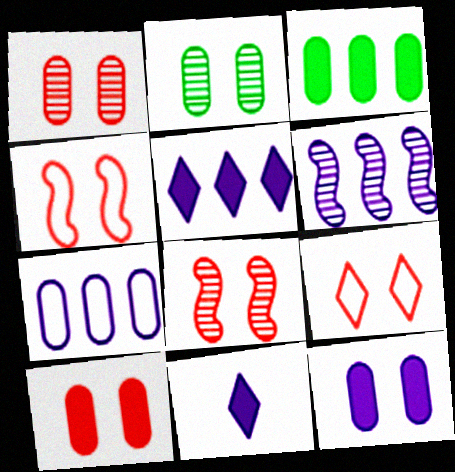[[5, 6, 7], 
[8, 9, 10]]